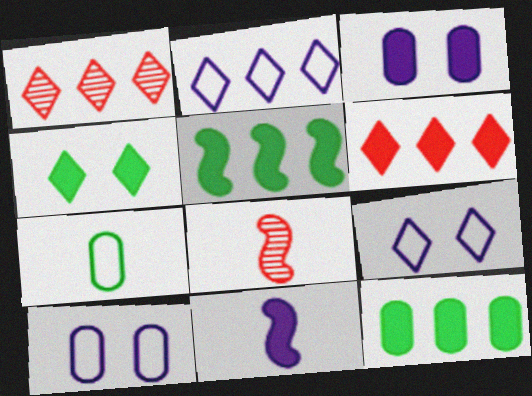[[8, 9, 12]]